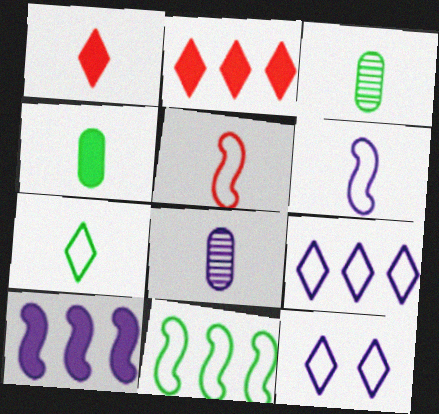[[1, 3, 6], 
[8, 10, 12]]